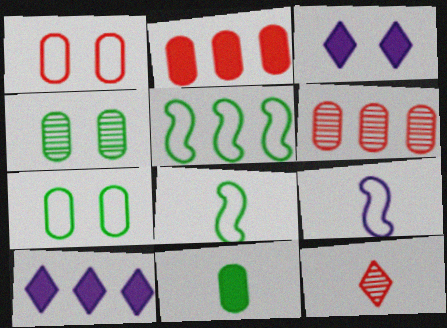[[3, 6, 8], 
[5, 6, 10], 
[9, 11, 12]]